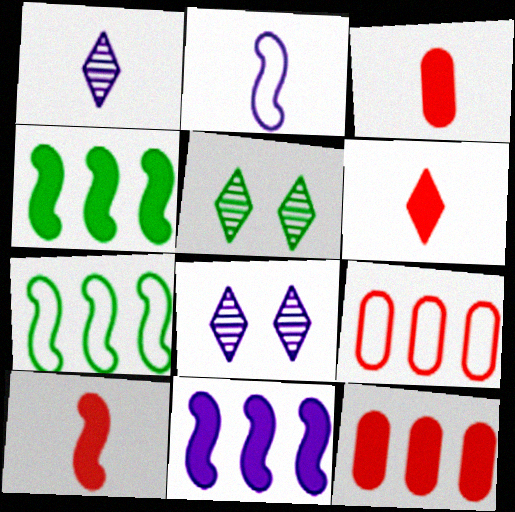[[2, 5, 12], 
[3, 6, 10], 
[3, 7, 8]]